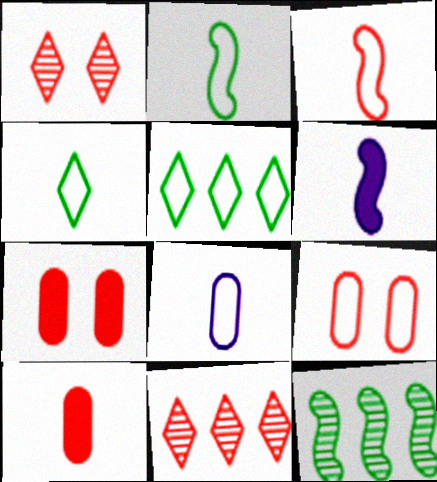[[3, 4, 8], 
[3, 7, 11]]